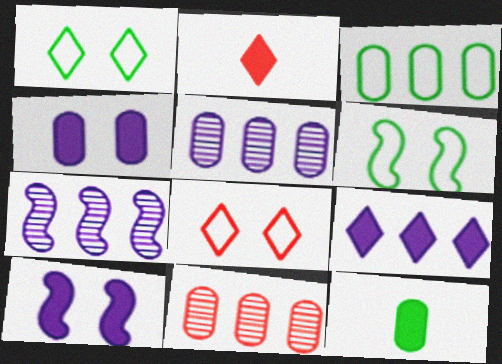[[2, 5, 6], 
[7, 8, 12]]